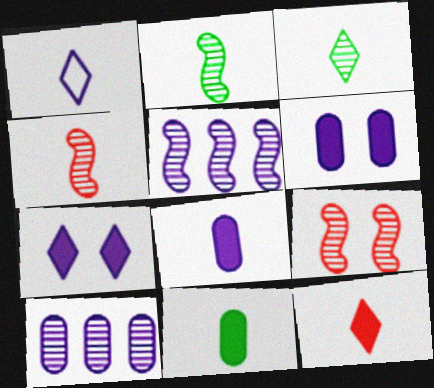[[1, 3, 12], 
[1, 4, 11], 
[1, 5, 6], 
[2, 5, 9], 
[3, 9, 10]]